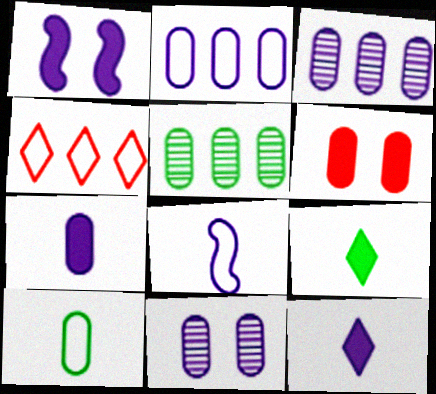[[2, 7, 11], 
[3, 6, 10]]